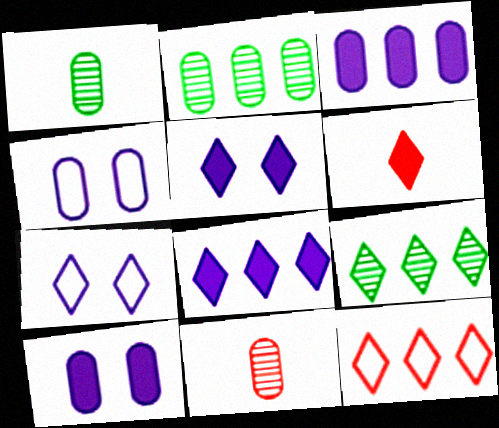[[6, 7, 9], 
[8, 9, 12]]